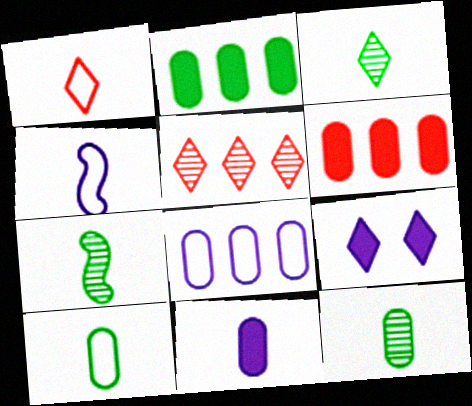[[1, 4, 10], 
[1, 7, 11], 
[3, 7, 12]]